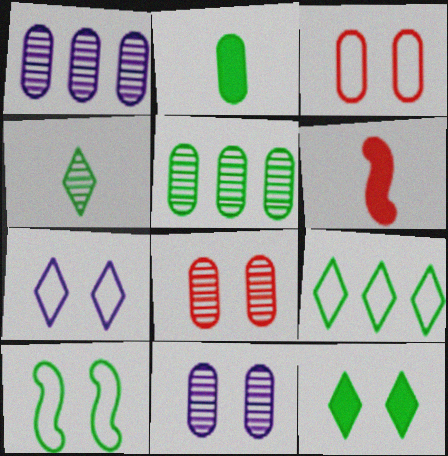[[1, 2, 3], 
[3, 7, 10], 
[4, 9, 12], 
[5, 6, 7], 
[6, 9, 11]]